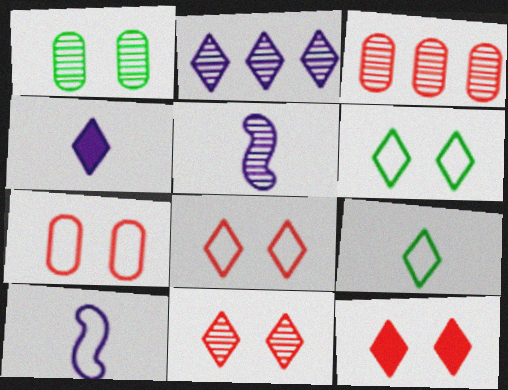[[2, 9, 12], 
[8, 11, 12]]